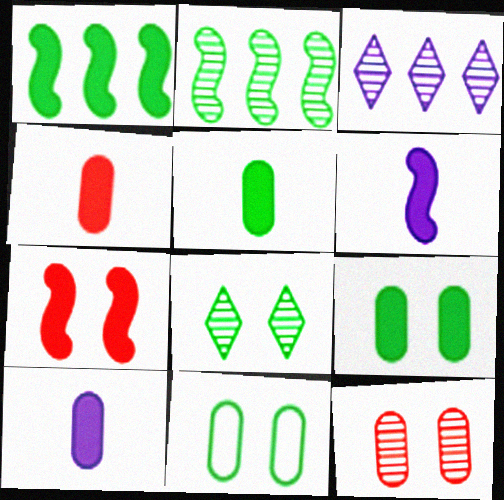[[1, 6, 7], 
[4, 5, 10]]